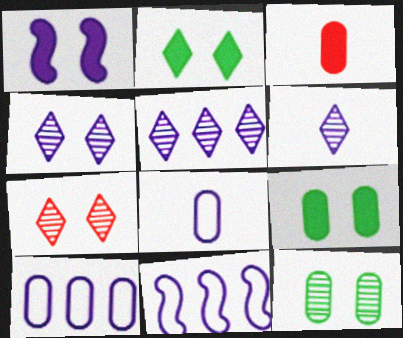[[1, 5, 8], 
[1, 6, 10], 
[3, 10, 12], 
[4, 5, 6]]